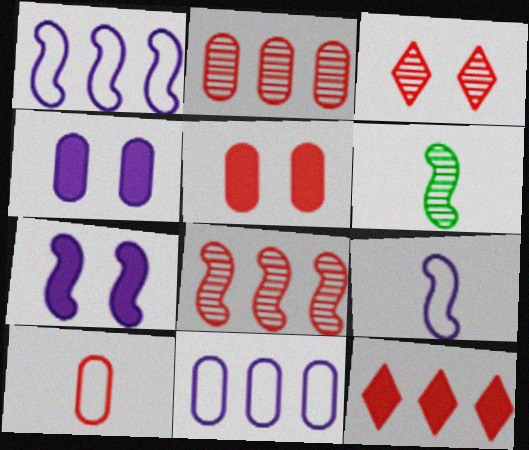[[2, 5, 10]]